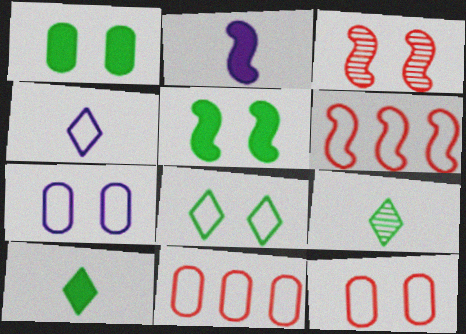[]